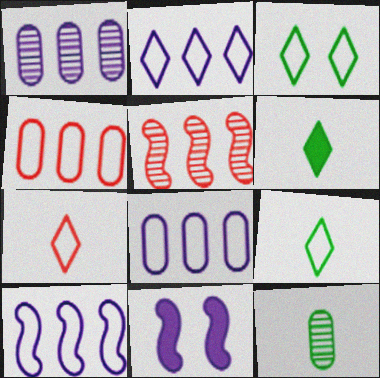[[2, 3, 7], 
[2, 8, 10]]